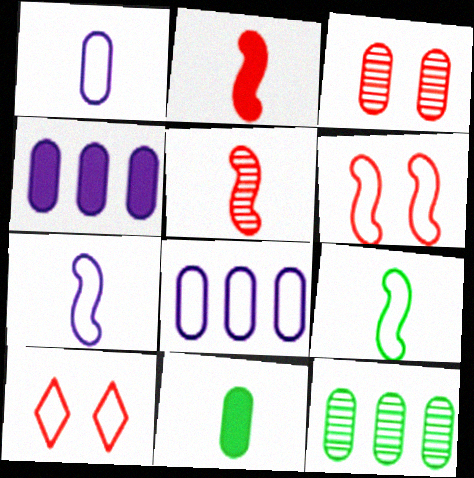[[3, 8, 11], 
[8, 9, 10]]